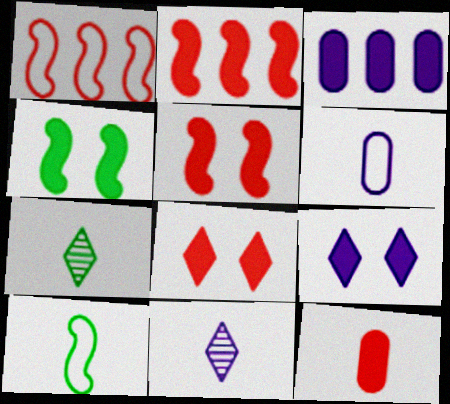[[2, 8, 12], 
[10, 11, 12]]